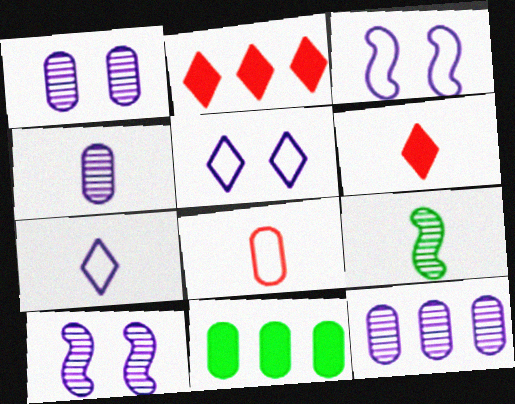[[1, 4, 12], 
[1, 8, 11]]